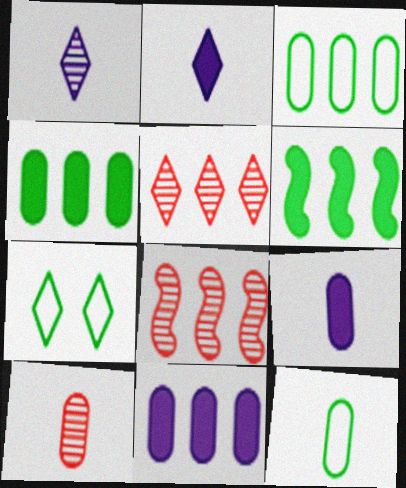[[2, 5, 7], 
[7, 8, 9], 
[9, 10, 12]]